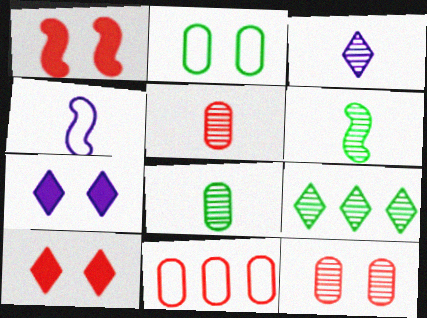[[3, 5, 6], 
[6, 7, 11]]